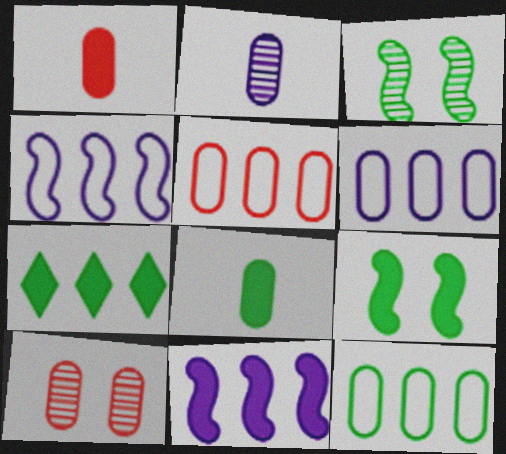[[1, 5, 10], 
[5, 6, 12], 
[6, 8, 10], 
[7, 8, 9]]